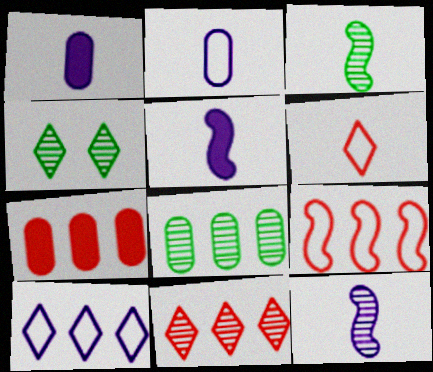[[1, 3, 6], 
[1, 4, 9], 
[3, 4, 8], 
[7, 9, 11]]